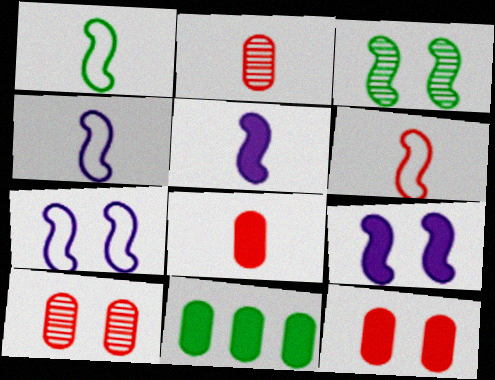[[1, 4, 6]]